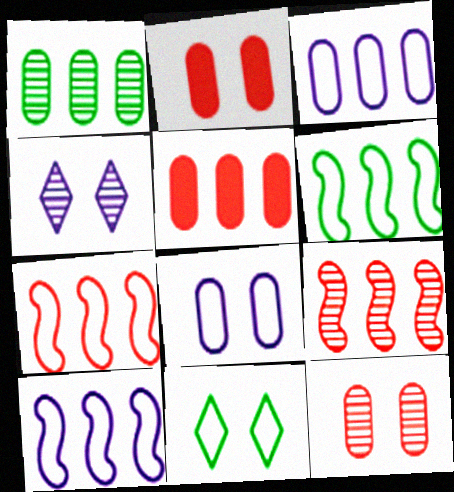[[1, 3, 5], 
[6, 7, 10]]